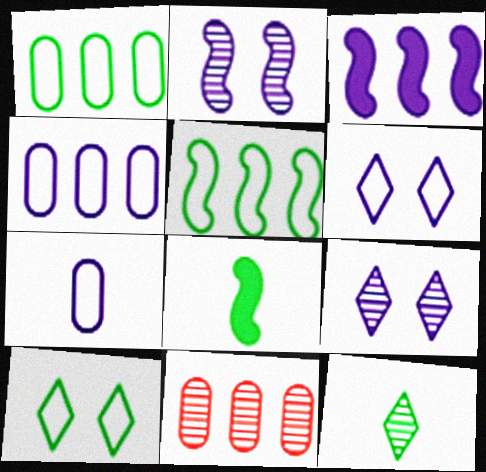[[2, 11, 12], 
[3, 7, 9], 
[6, 8, 11]]